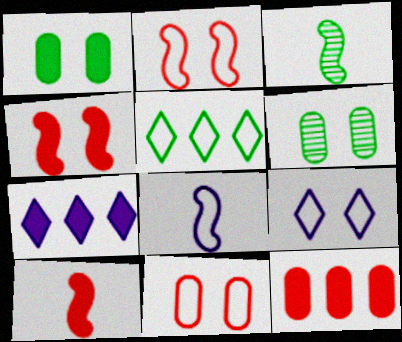[[1, 3, 5], 
[1, 7, 10], 
[3, 7, 11], 
[3, 8, 10], 
[3, 9, 12], 
[4, 6, 9], 
[5, 8, 11]]